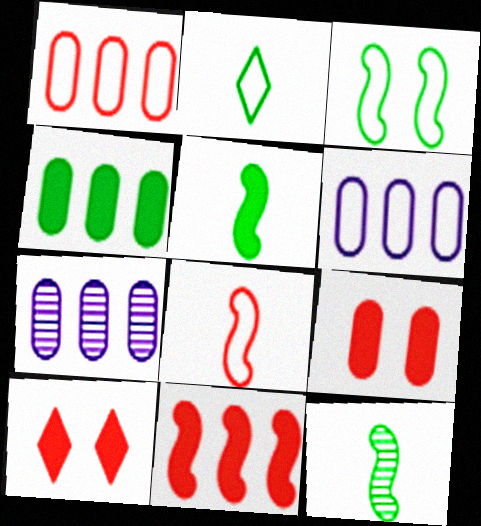[[1, 4, 7], 
[6, 10, 12]]